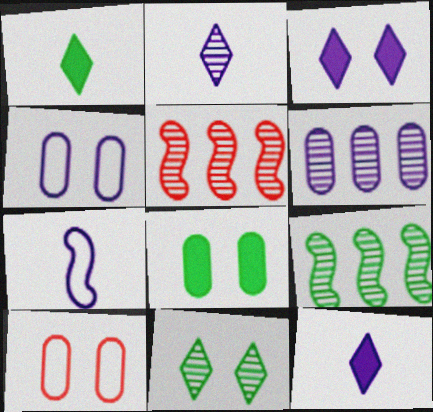[[1, 4, 5], 
[3, 6, 7], 
[9, 10, 12]]